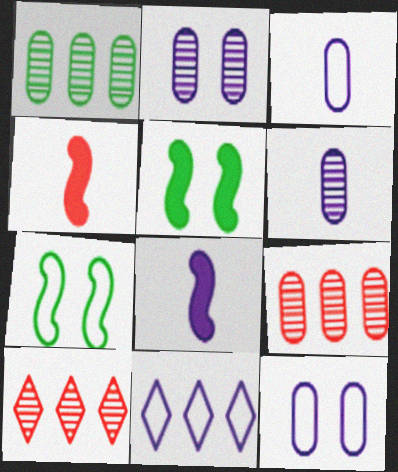[[2, 8, 11], 
[3, 5, 10]]